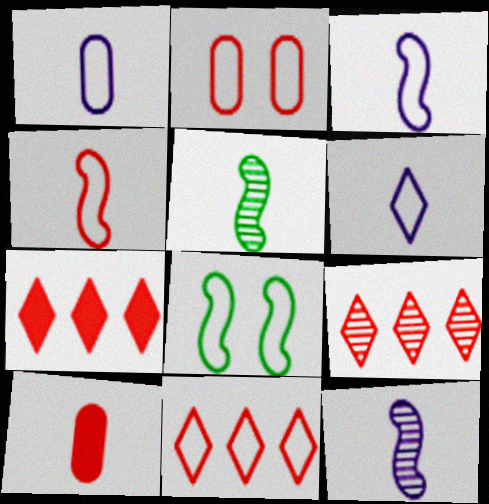[[1, 3, 6], 
[1, 8, 11], 
[2, 4, 11], 
[5, 6, 10], 
[7, 9, 11]]